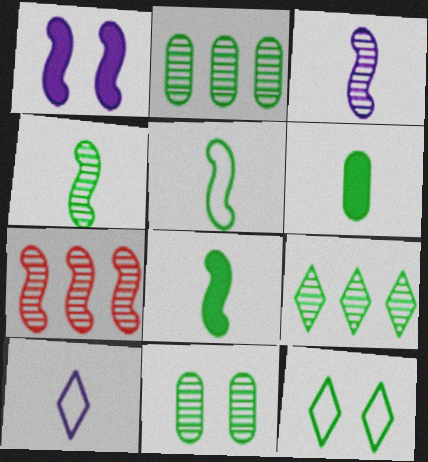[[1, 5, 7], 
[2, 8, 12], 
[4, 5, 8], 
[4, 9, 11]]